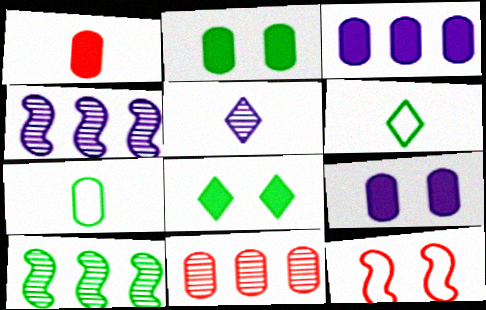[[1, 2, 3], 
[2, 6, 10], 
[7, 8, 10], 
[7, 9, 11]]